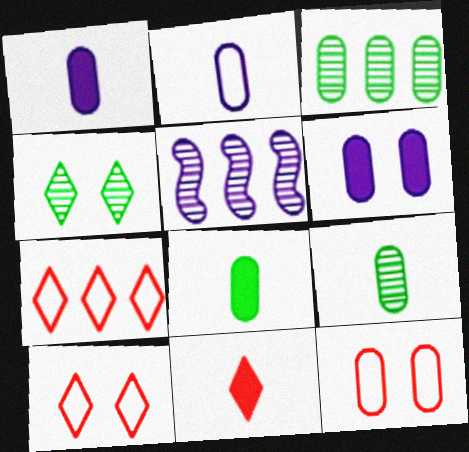[[1, 3, 12], 
[5, 8, 10]]